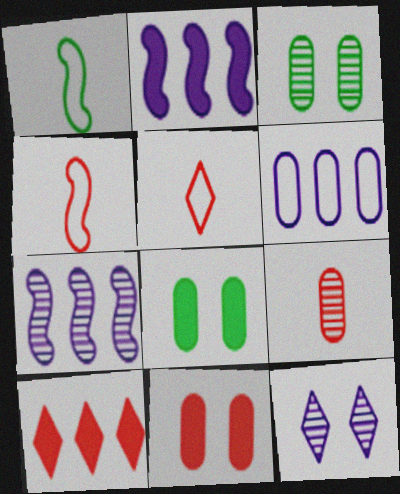[[2, 3, 5], 
[5, 7, 8], 
[6, 8, 9]]